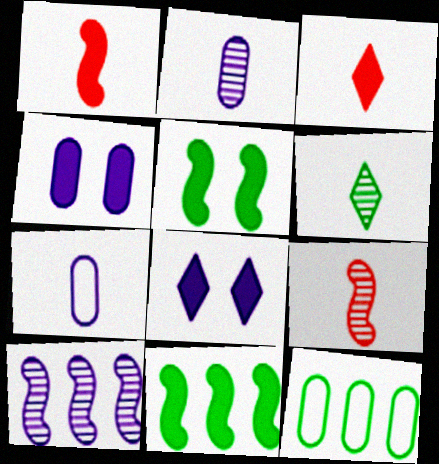[[1, 6, 7], 
[2, 6, 9], 
[3, 4, 11], 
[5, 6, 12], 
[7, 8, 10], 
[8, 9, 12]]